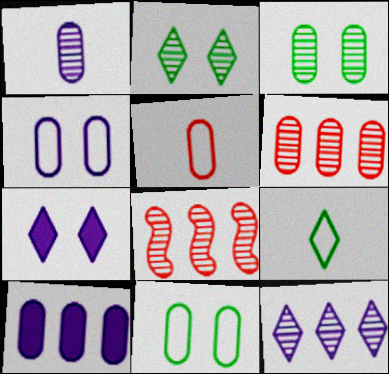[[1, 2, 8], 
[1, 3, 6], 
[1, 4, 10], 
[3, 5, 10]]